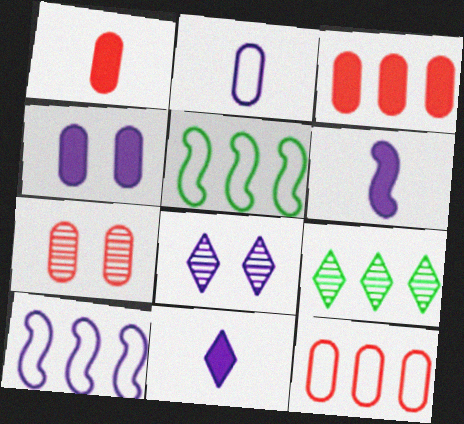[[1, 5, 8], 
[1, 7, 12], 
[3, 9, 10], 
[5, 7, 11]]